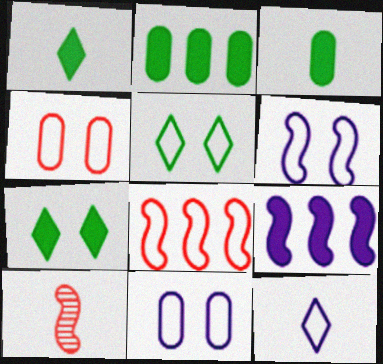[[3, 10, 12], 
[4, 5, 6]]